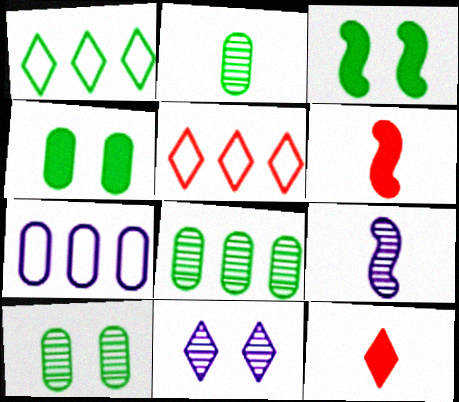[[1, 2, 3], 
[1, 11, 12], 
[2, 8, 10], 
[4, 5, 9]]